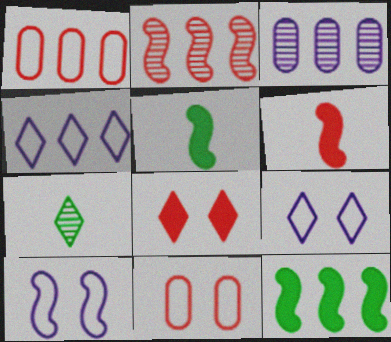[[2, 5, 10], 
[4, 7, 8]]